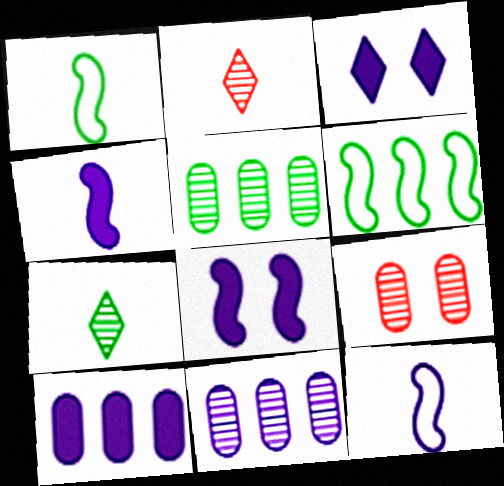[[3, 4, 10], 
[3, 11, 12]]